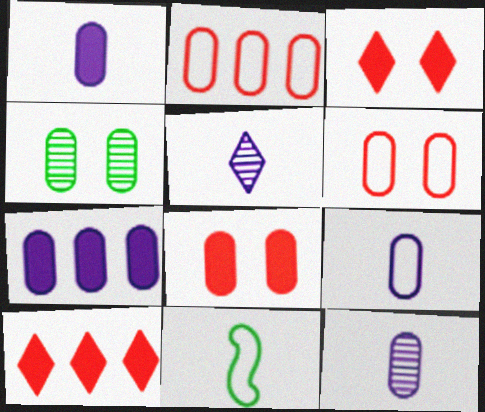[[1, 2, 4], 
[1, 9, 12]]